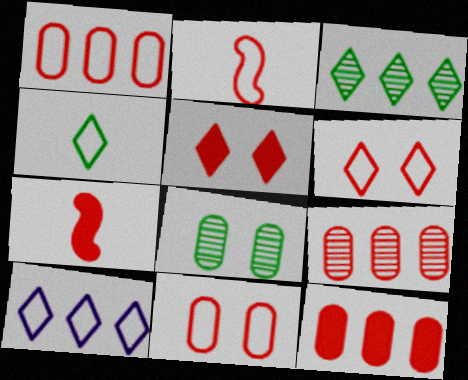[[1, 2, 6], 
[1, 9, 12], 
[2, 5, 9], 
[4, 6, 10], 
[5, 7, 12], 
[6, 7, 9], 
[7, 8, 10]]